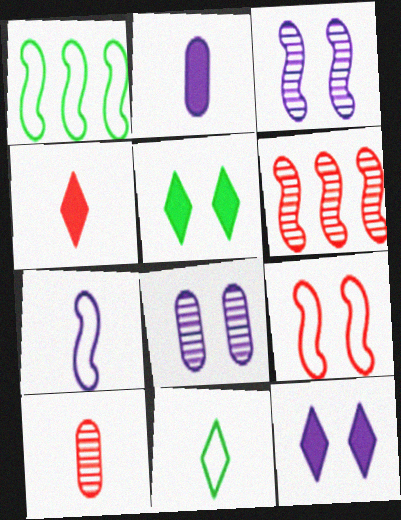[[1, 4, 8], 
[1, 7, 9], 
[1, 10, 12], 
[5, 8, 9]]